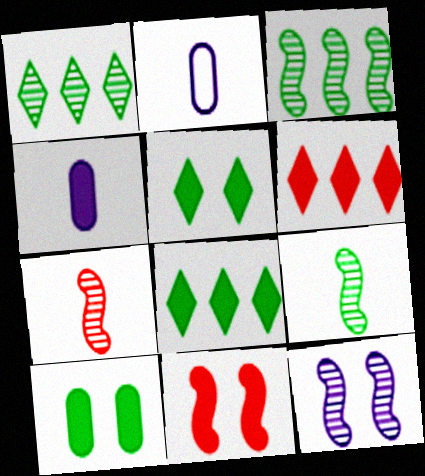[[1, 2, 11], 
[3, 7, 12], 
[4, 8, 11]]